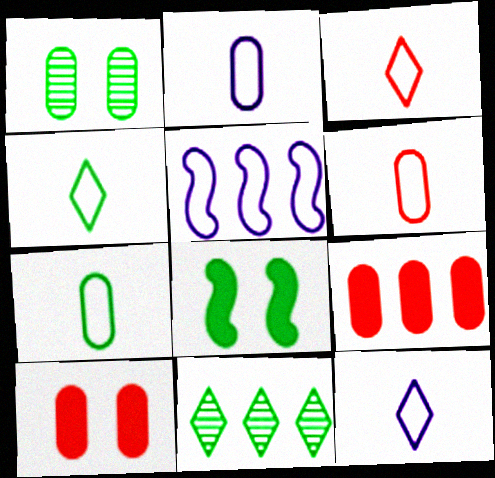[[1, 2, 9], 
[2, 6, 7], 
[3, 4, 12], 
[5, 9, 11], 
[7, 8, 11]]